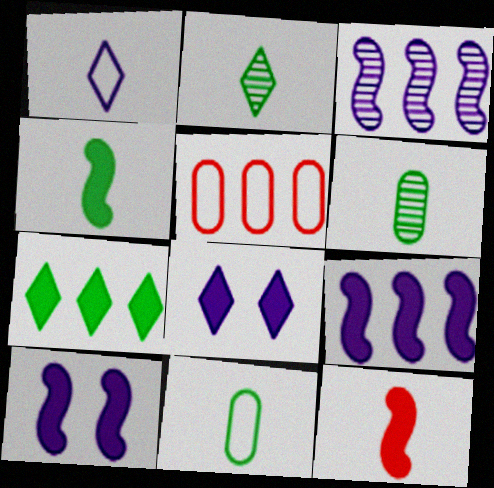[[1, 6, 12], 
[2, 4, 11], 
[2, 5, 10], 
[3, 5, 7]]